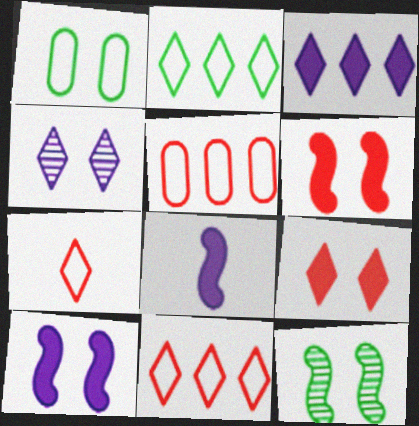[[1, 4, 6]]